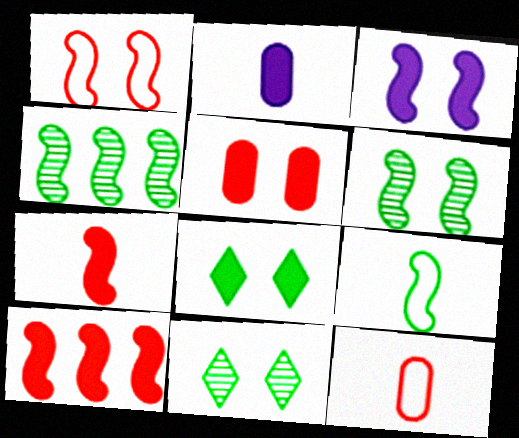[[1, 3, 6], 
[2, 8, 10], 
[3, 5, 8]]